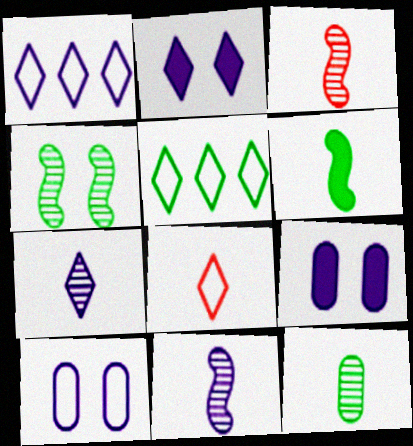[[1, 2, 7], 
[1, 9, 11], 
[3, 5, 9], 
[3, 7, 12]]